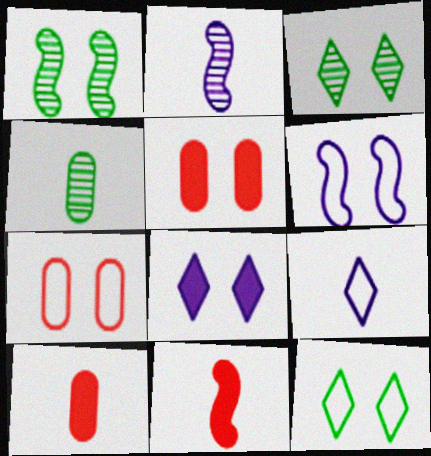[[1, 7, 8], 
[3, 5, 6], 
[4, 9, 11], 
[6, 7, 12]]